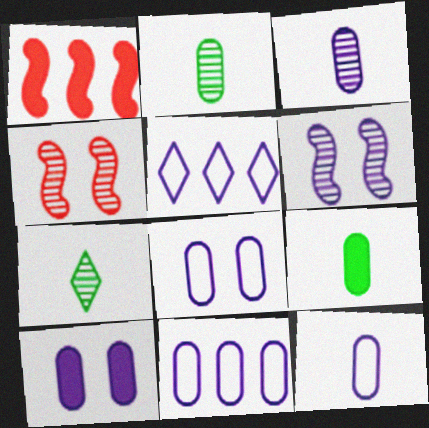[[1, 7, 8], 
[3, 10, 11], 
[4, 5, 9], 
[8, 11, 12]]